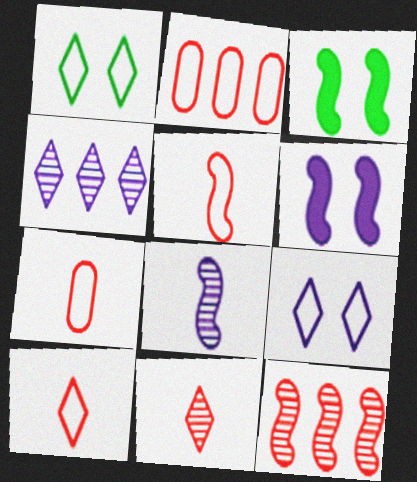[[3, 4, 7], 
[5, 7, 10]]